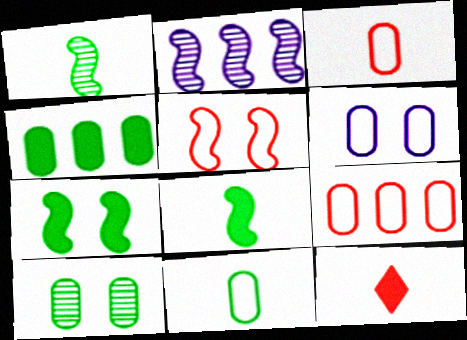[[2, 5, 8], 
[4, 10, 11], 
[6, 9, 11]]